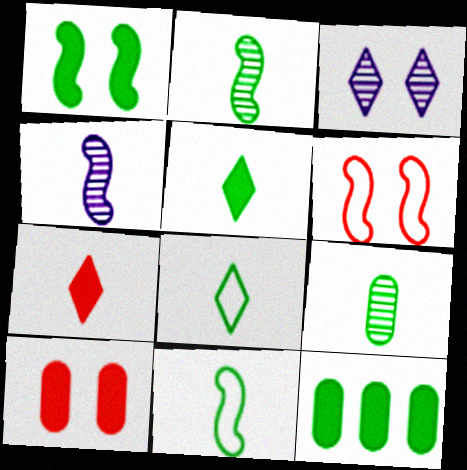[[1, 5, 12], 
[5, 9, 11]]